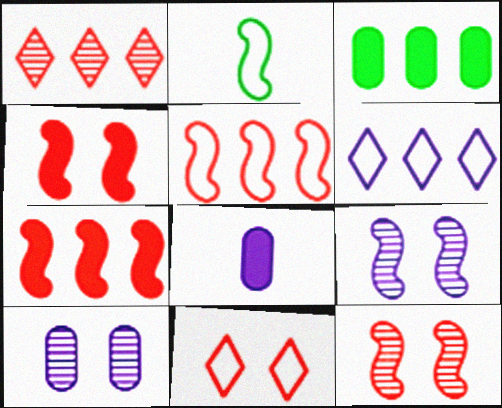[[2, 7, 9], 
[6, 8, 9]]